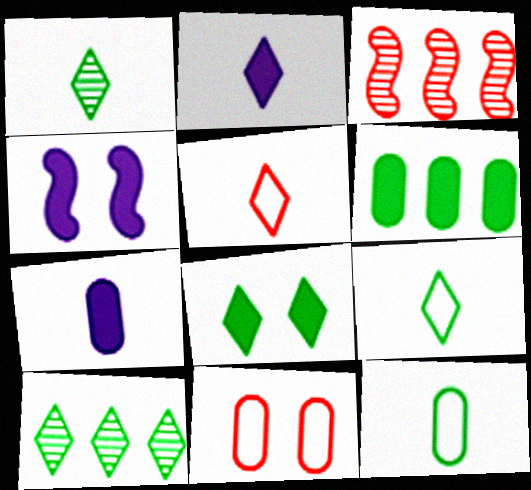[[1, 2, 5], 
[8, 9, 10]]